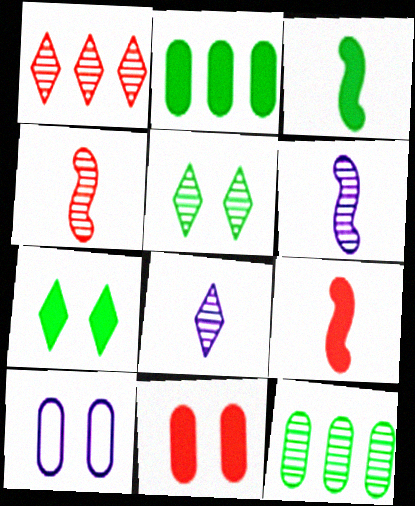[[1, 3, 10], 
[1, 5, 8], 
[2, 3, 7]]